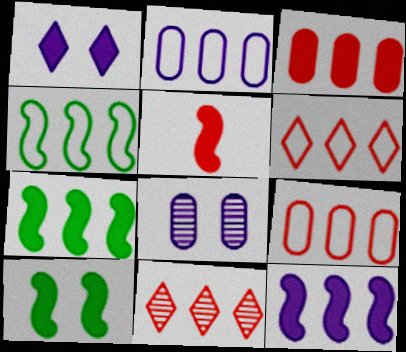[[2, 4, 6], 
[2, 7, 11], 
[5, 10, 12]]